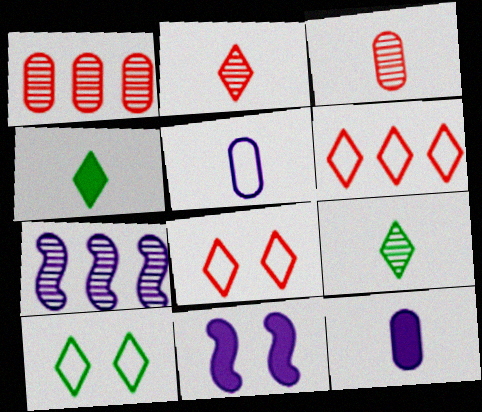[]